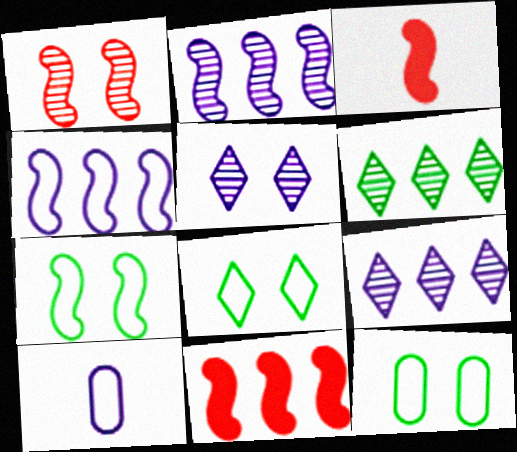[[2, 3, 7], 
[3, 9, 12], 
[7, 8, 12]]